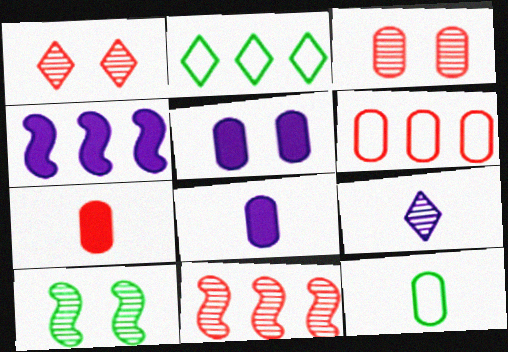[[1, 4, 12], 
[3, 6, 7]]